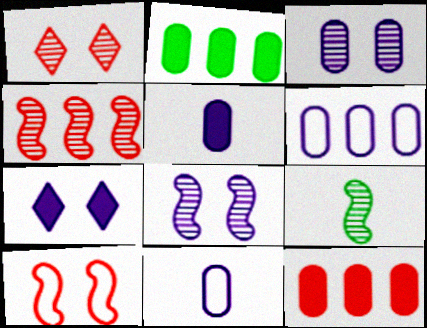[[3, 5, 6], 
[4, 8, 9]]